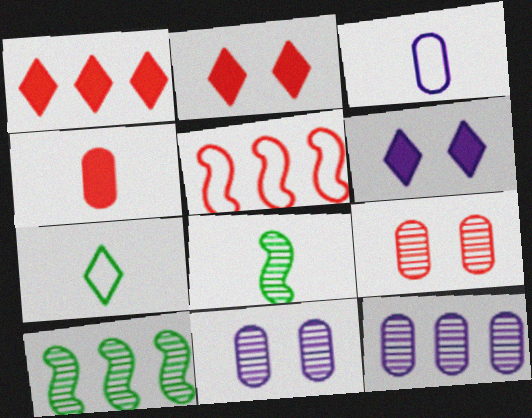[[2, 3, 10]]